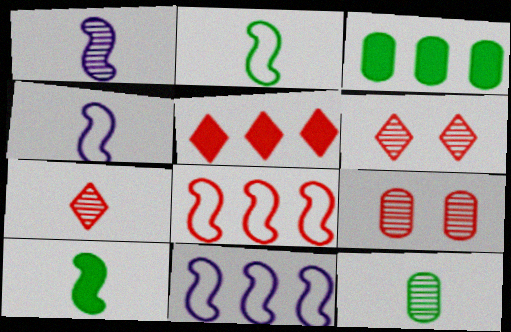[[1, 7, 12], 
[3, 4, 6]]